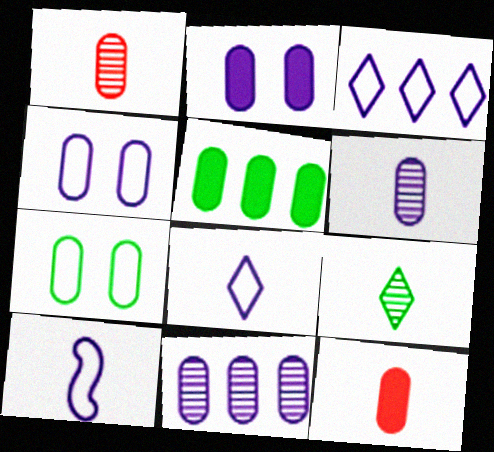[[1, 4, 5], 
[2, 5, 12], 
[3, 4, 10], 
[7, 11, 12], 
[9, 10, 12]]